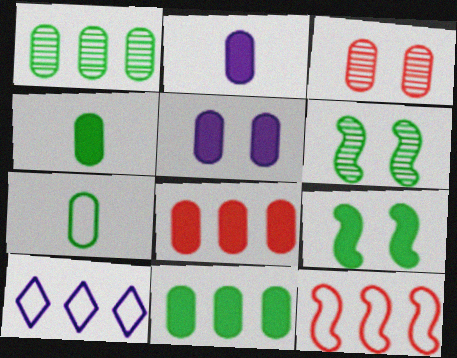[[4, 5, 8]]